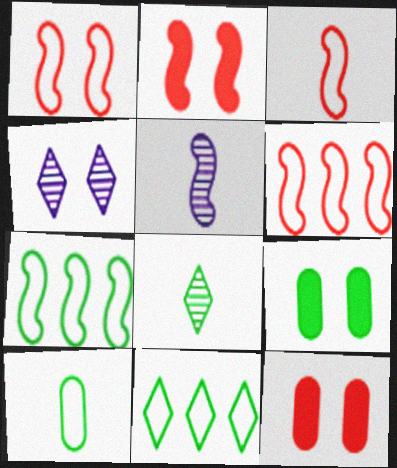[[1, 3, 6], 
[1, 4, 9], 
[2, 5, 7], 
[5, 11, 12], 
[7, 8, 9]]